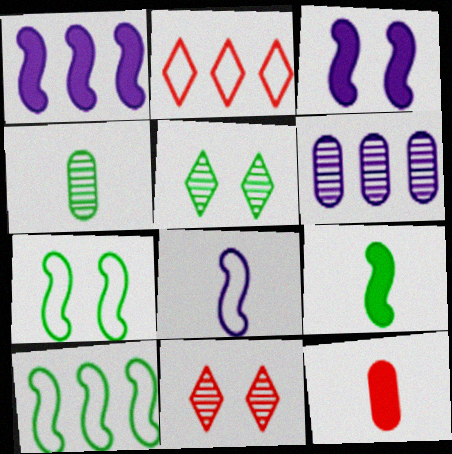[[2, 3, 4]]